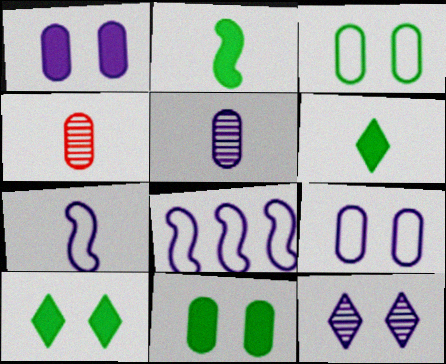[[4, 6, 7], 
[4, 8, 10]]